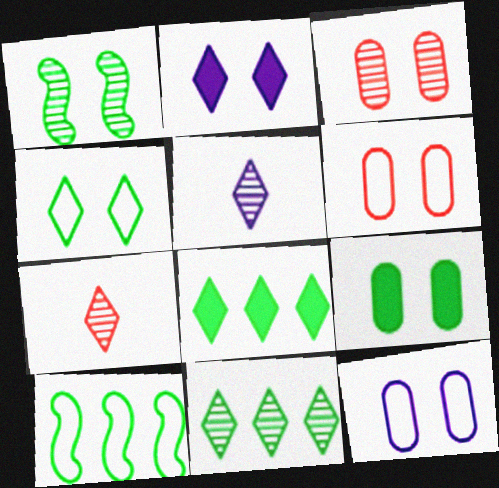[[1, 2, 6], 
[1, 4, 9], 
[3, 9, 12]]